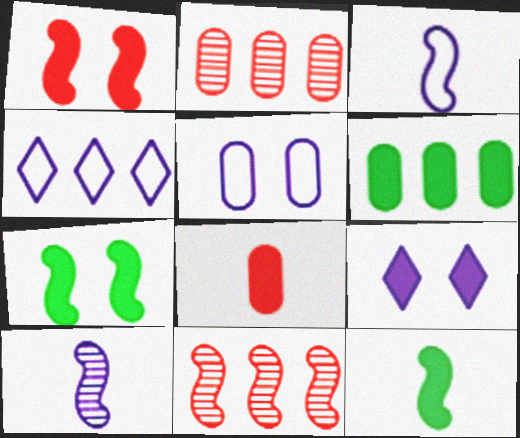[[3, 4, 5], 
[3, 7, 11], 
[4, 6, 11]]